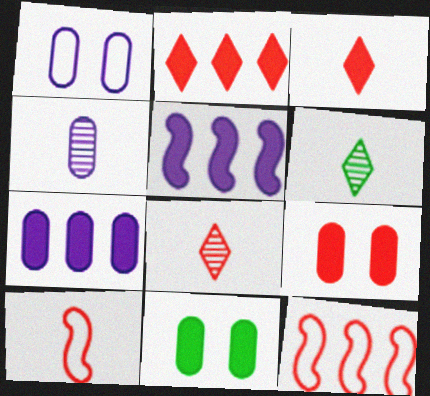[[1, 4, 7], 
[3, 5, 11], 
[8, 9, 12]]